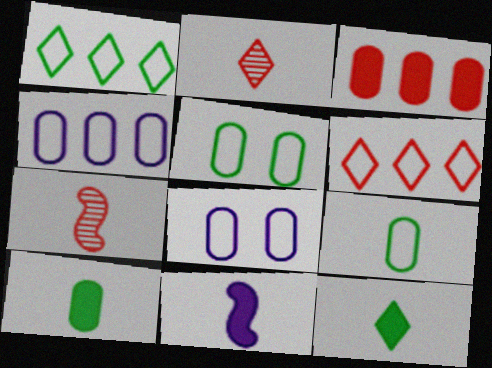[[2, 9, 11]]